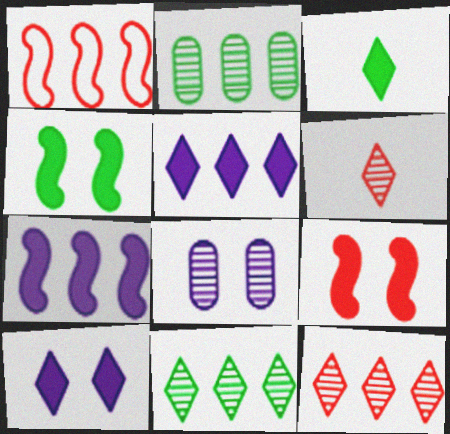[[1, 2, 5], 
[1, 3, 8]]